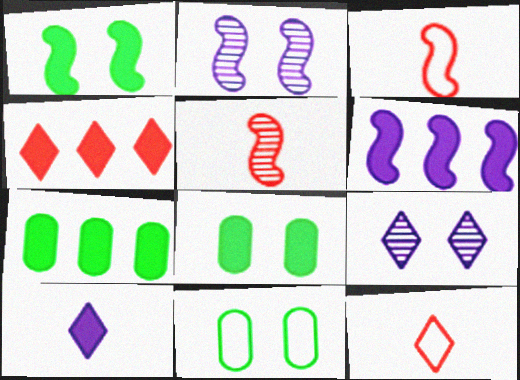[[2, 7, 12], 
[3, 7, 9], 
[4, 6, 7]]